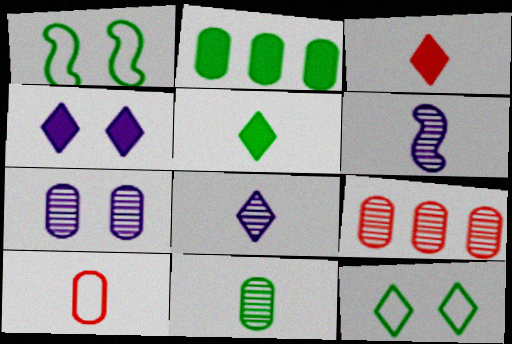[[2, 7, 10], 
[5, 6, 10], 
[7, 9, 11]]